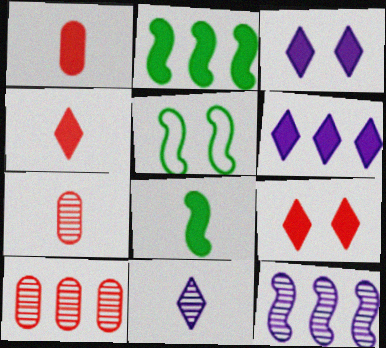[[1, 2, 3], 
[5, 6, 7]]